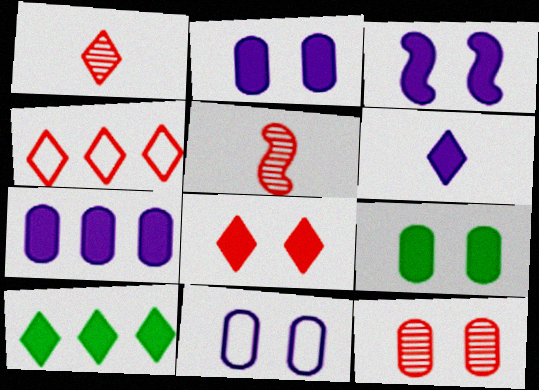[[1, 4, 8], 
[3, 6, 7], 
[3, 8, 9], 
[5, 10, 11], 
[6, 8, 10], 
[9, 11, 12]]